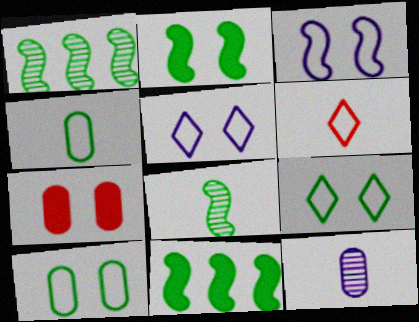[]